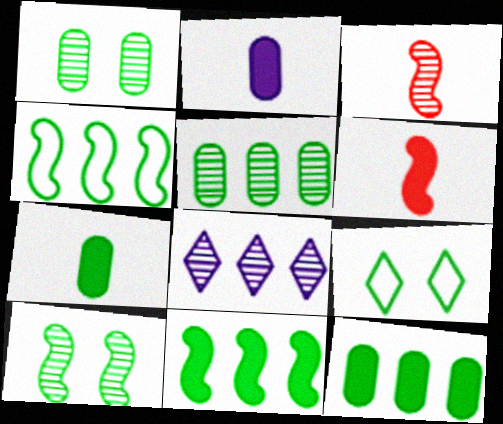[[1, 3, 8]]